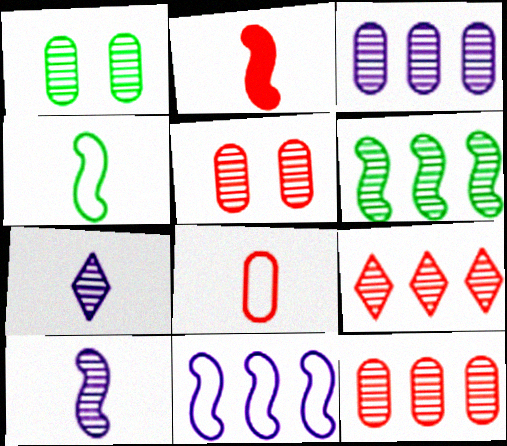[[1, 9, 10], 
[2, 4, 10], 
[3, 6, 9], 
[5, 6, 7]]